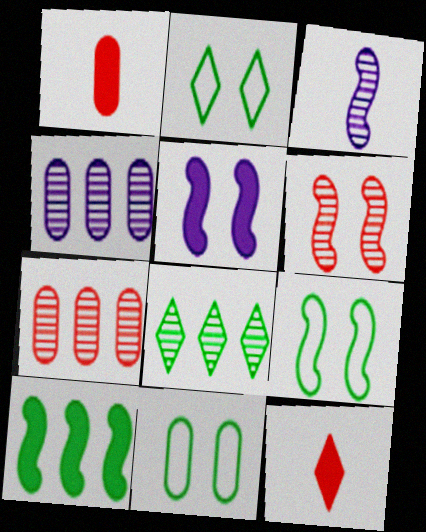[[1, 4, 11], 
[2, 9, 11], 
[4, 9, 12], 
[5, 6, 9]]